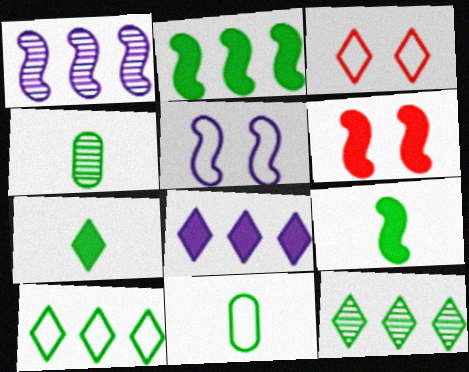[]